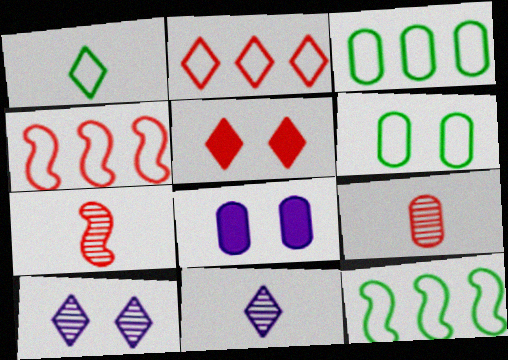[[1, 6, 12], 
[3, 8, 9], 
[4, 5, 9]]